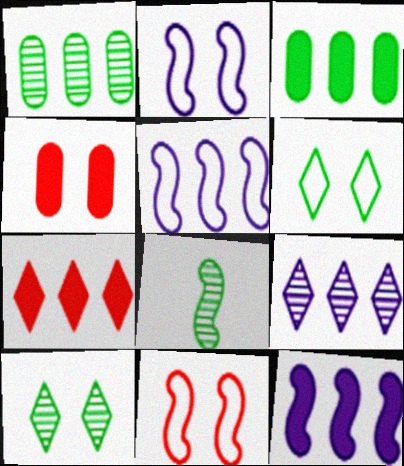[[1, 5, 7], 
[1, 8, 10], 
[2, 4, 10], 
[3, 6, 8], 
[3, 7, 12], 
[8, 11, 12]]